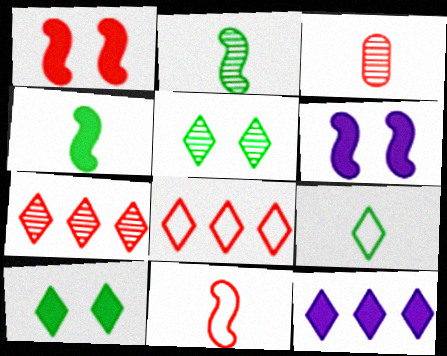[[1, 3, 8]]